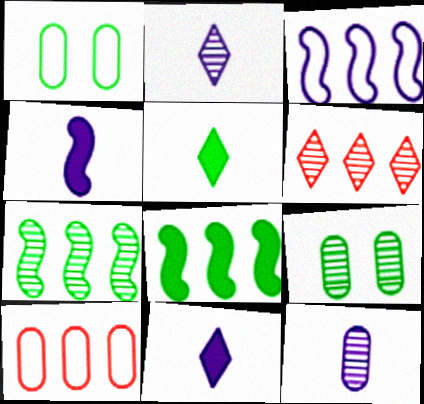[[1, 4, 6], 
[1, 5, 7]]